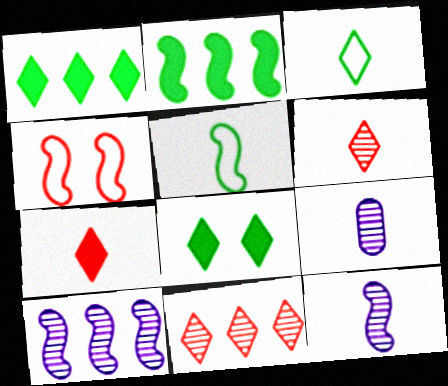[[1, 4, 9], 
[2, 4, 12], 
[5, 7, 9]]